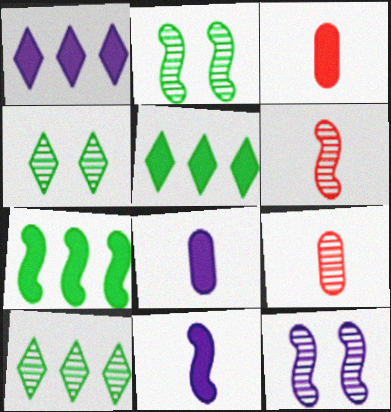[[9, 10, 12]]